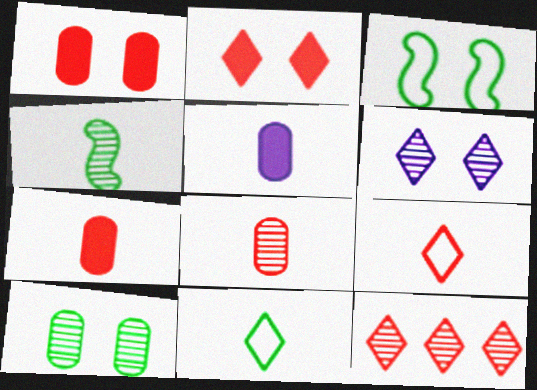[[1, 3, 6], 
[2, 9, 12], 
[3, 5, 12], 
[4, 5, 9]]